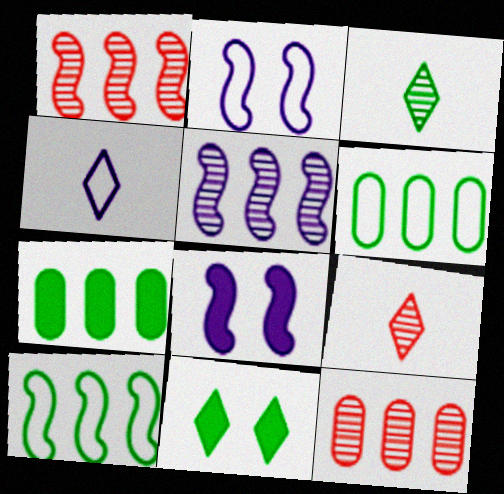[[2, 7, 9], 
[6, 8, 9]]